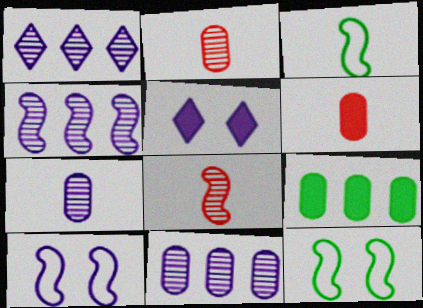[[1, 4, 11], 
[1, 6, 12]]